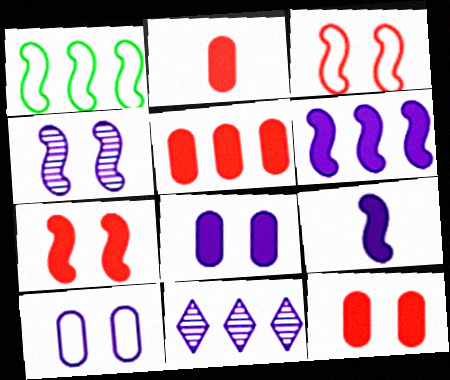[[1, 5, 11], 
[2, 5, 12], 
[9, 10, 11]]